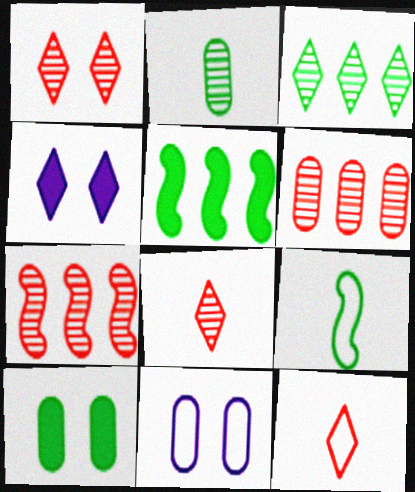[[3, 4, 12], 
[3, 9, 10], 
[4, 6, 9], 
[5, 8, 11]]